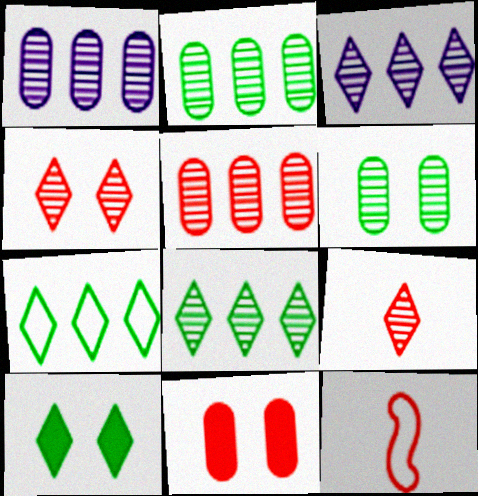[[1, 2, 5], 
[1, 10, 12]]